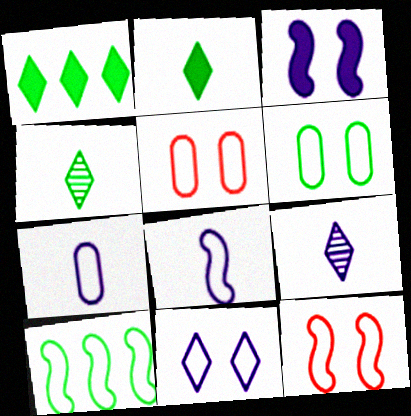[[6, 11, 12], 
[8, 10, 12]]